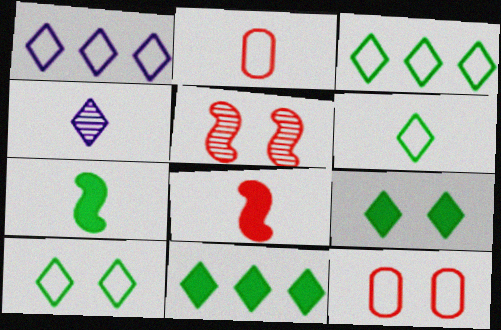[[2, 4, 7], 
[3, 6, 10]]